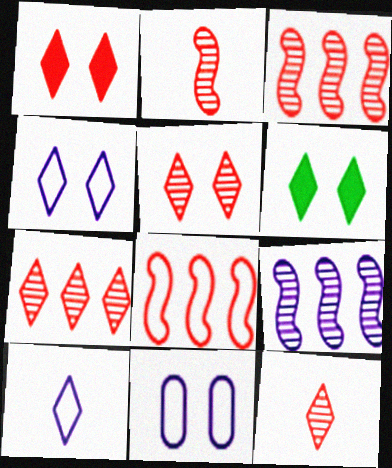[[4, 5, 6], 
[5, 7, 12], 
[6, 7, 10]]